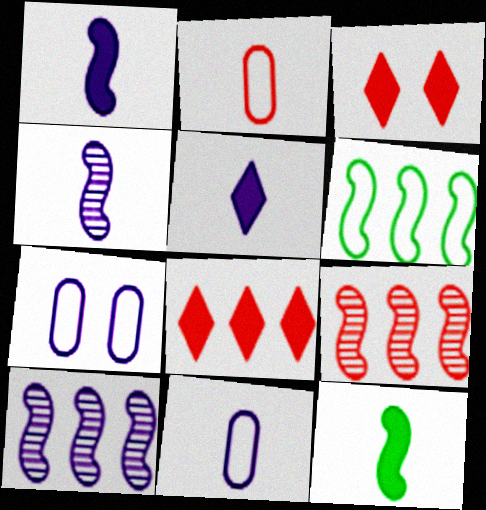[[2, 3, 9], 
[4, 5, 11], 
[5, 7, 10]]